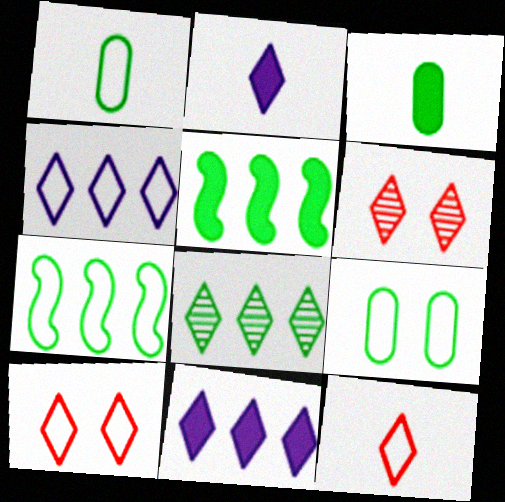[[2, 8, 10]]